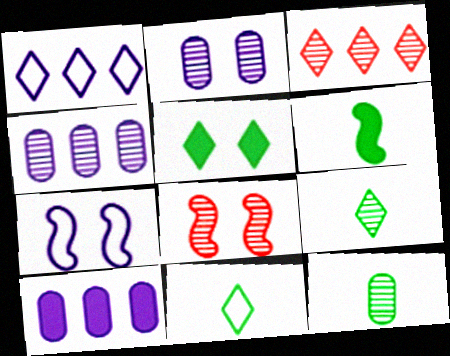[[4, 8, 9], 
[6, 11, 12], 
[8, 10, 11]]